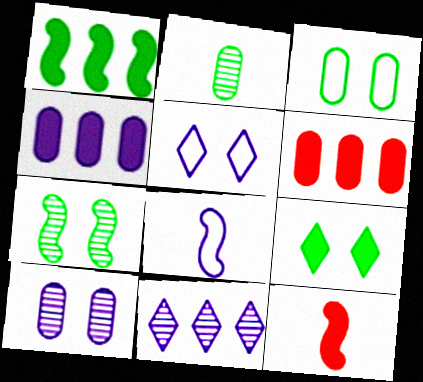[[3, 7, 9], 
[3, 11, 12], 
[4, 9, 12]]